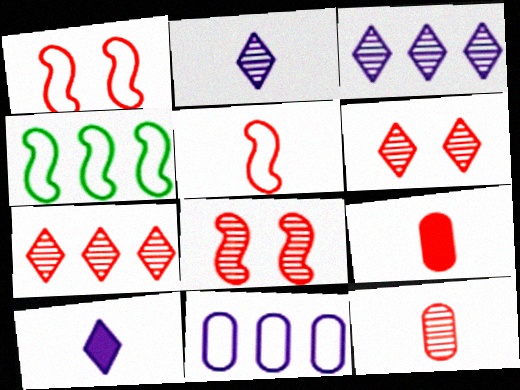[[1, 7, 9], 
[7, 8, 12]]